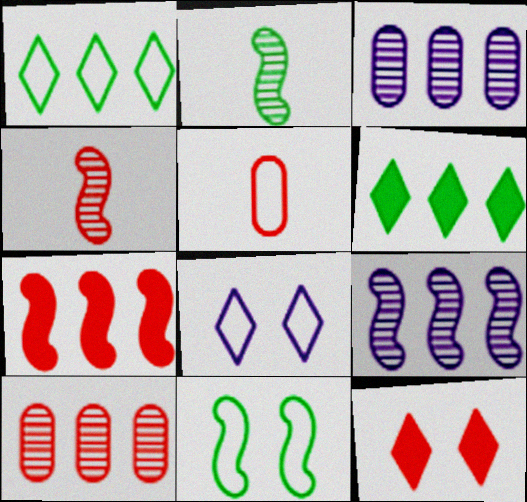[[1, 3, 7]]